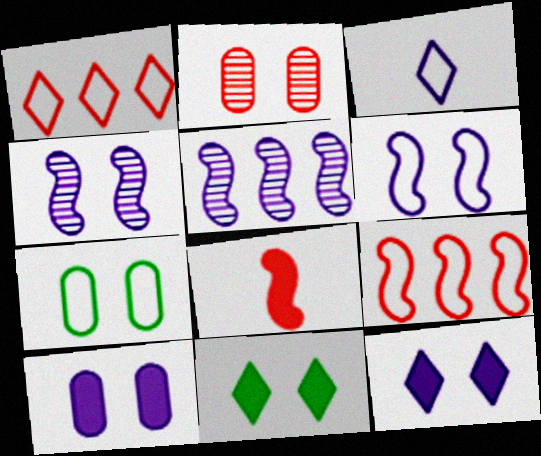[[1, 2, 8], 
[2, 6, 11], 
[2, 7, 10], 
[3, 5, 10], 
[3, 7, 9]]